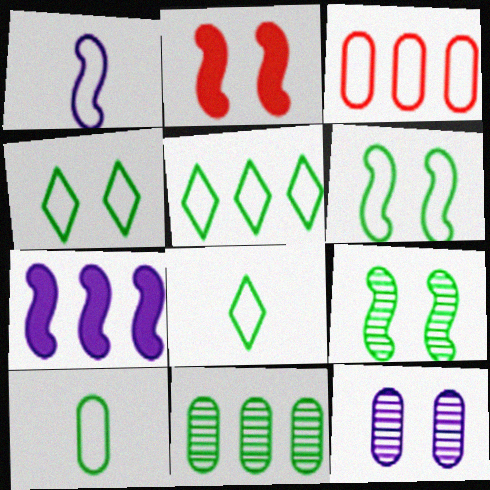[[1, 3, 4], 
[2, 4, 12], 
[4, 5, 8], 
[5, 6, 10]]